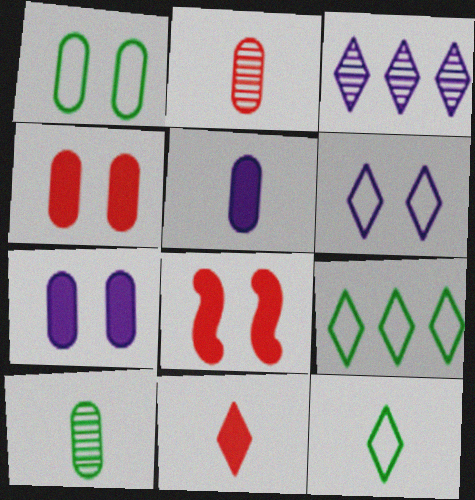[]